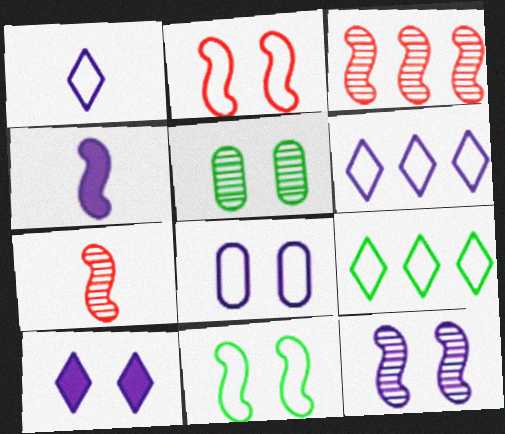[[2, 5, 10], 
[3, 4, 11], 
[8, 10, 12]]